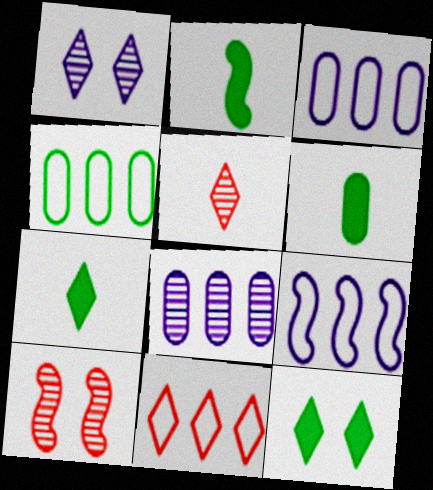[[1, 7, 11], 
[2, 6, 7], 
[2, 9, 10], 
[3, 7, 10], 
[4, 9, 11]]